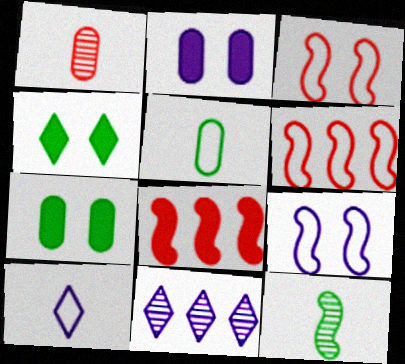[[8, 9, 12]]